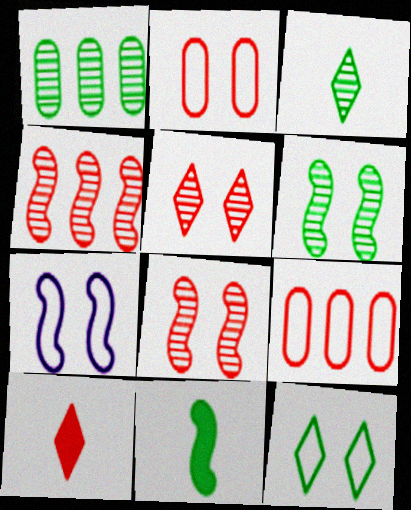[[1, 3, 6], 
[1, 7, 10], 
[1, 11, 12], 
[2, 4, 10], 
[2, 7, 12], 
[4, 7, 11], 
[8, 9, 10]]